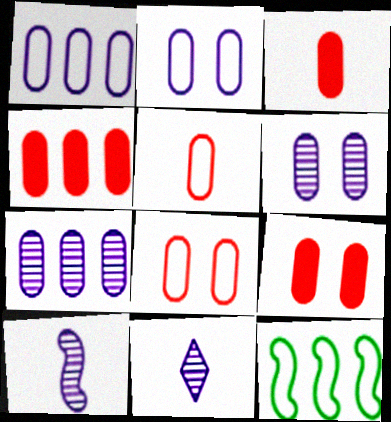[[3, 4, 9], 
[9, 11, 12]]